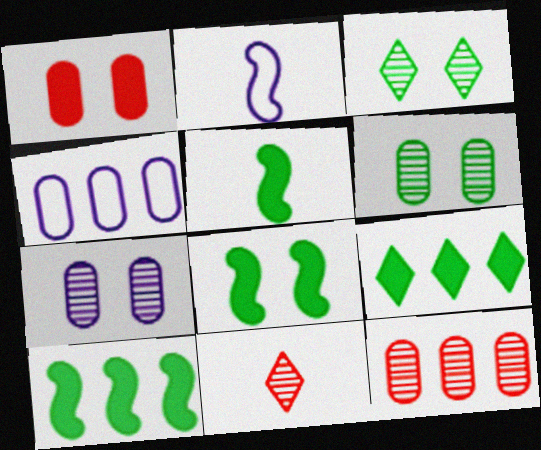[[4, 8, 11], 
[5, 8, 10]]